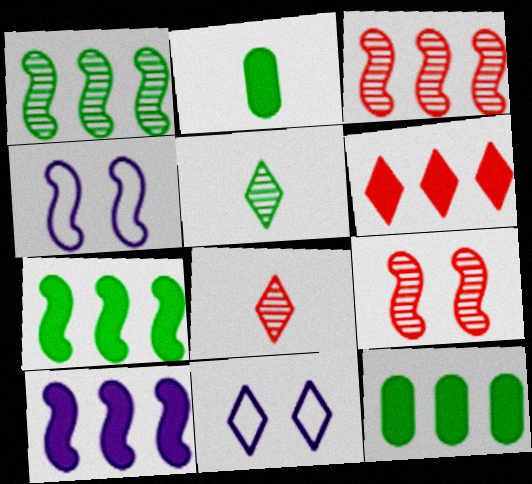[[2, 3, 11], 
[4, 8, 12], 
[5, 6, 11], 
[6, 10, 12]]